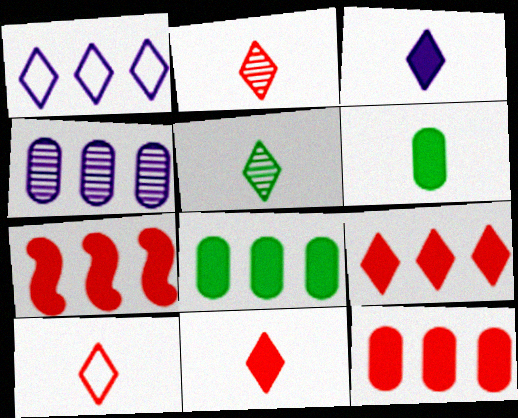[[2, 10, 11], 
[3, 5, 10], 
[7, 9, 12]]